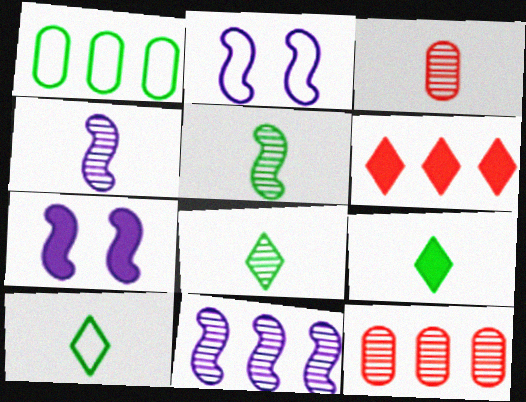[[1, 6, 11], 
[2, 9, 12], 
[3, 4, 8], 
[7, 10, 12], 
[8, 9, 10]]